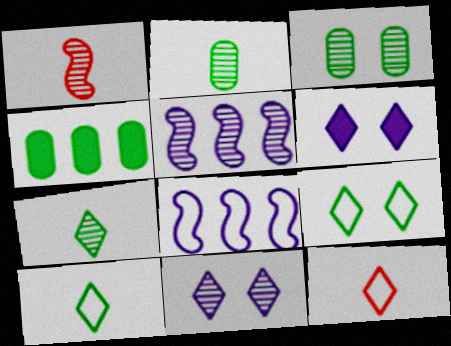[]